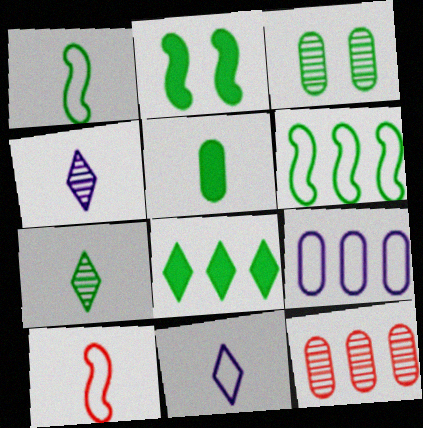[[1, 3, 8], 
[1, 5, 7], 
[2, 5, 8], 
[2, 11, 12], 
[4, 5, 10]]